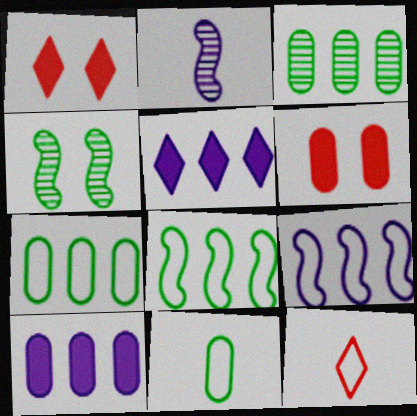[[1, 2, 7], 
[4, 10, 12]]